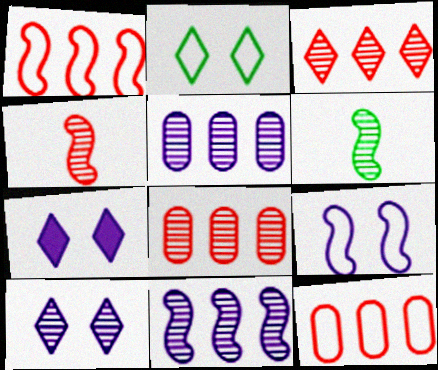[[6, 7, 12], 
[6, 8, 10]]